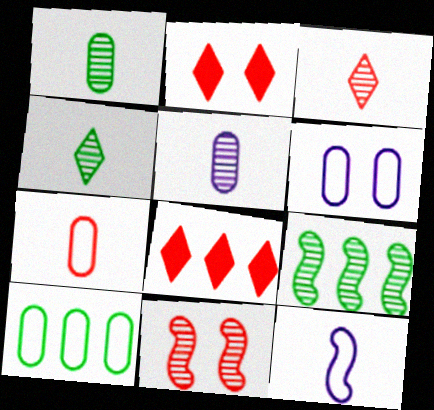[[6, 7, 10], 
[7, 8, 11]]